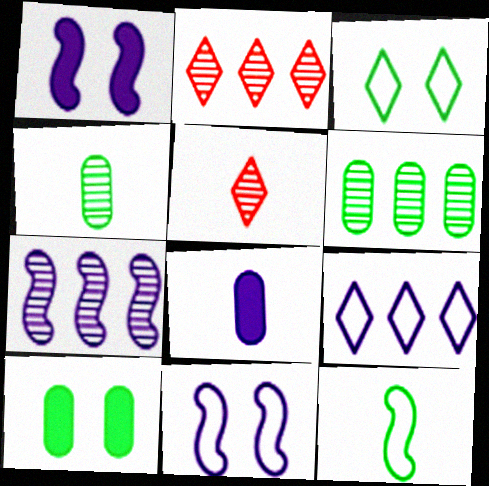[[2, 6, 7], 
[5, 8, 12]]